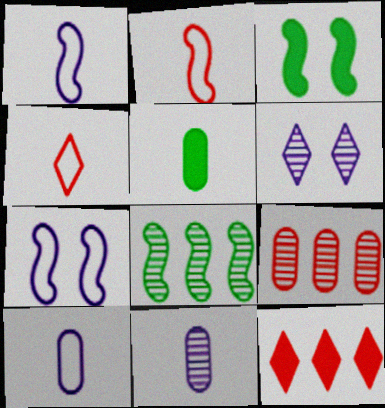[]